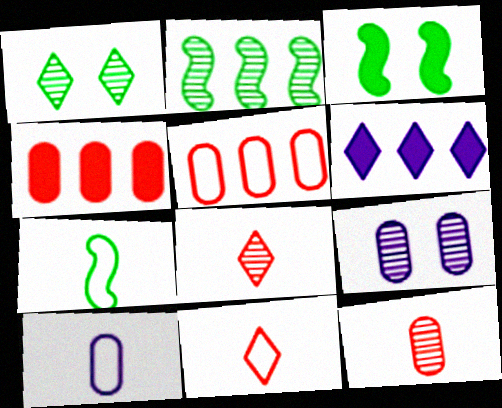[[1, 6, 11], 
[2, 3, 7], 
[2, 5, 6], 
[2, 8, 9], 
[7, 10, 11]]